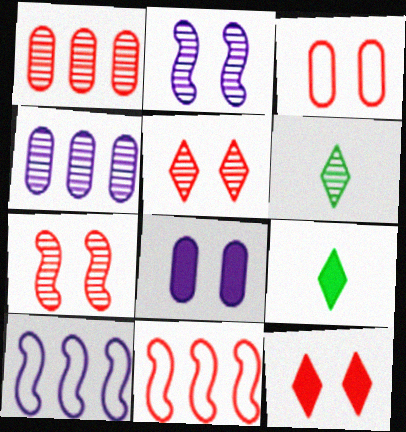[[1, 2, 6], 
[3, 7, 12], 
[4, 6, 7], 
[6, 8, 11]]